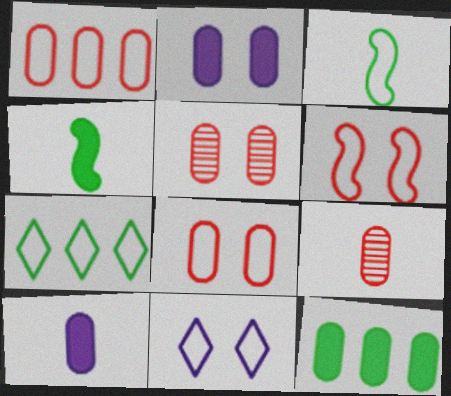[[1, 3, 11]]